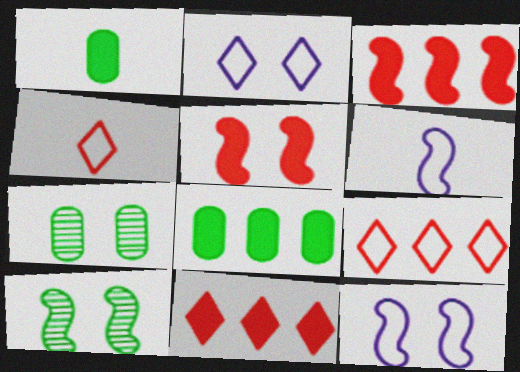[[2, 5, 7], 
[3, 6, 10], 
[5, 10, 12], 
[6, 7, 11]]